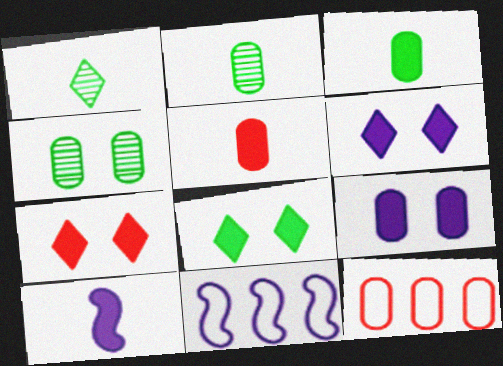[[2, 7, 11], 
[2, 9, 12], 
[6, 7, 8]]